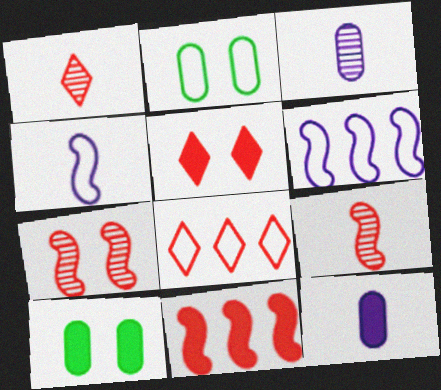[[1, 5, 8], 
[1, 6, 10], 
[2, 4, 8]]